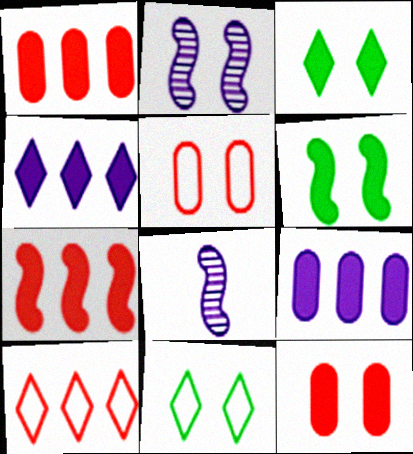[[1, 8, 11], 
[2, 3, 5], 
[2, 11, 12]]